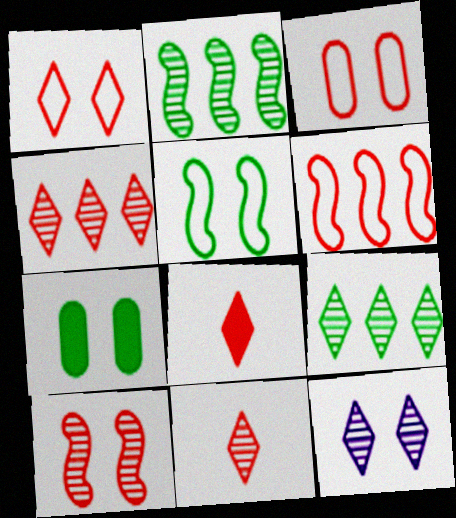[[1, 4, 8], 
[9, 11, 12]]